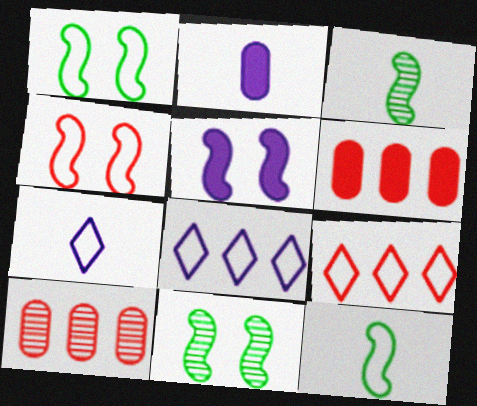[[2, 9, 11], 
[4, 5, 11], 
[6, 7, 11]]